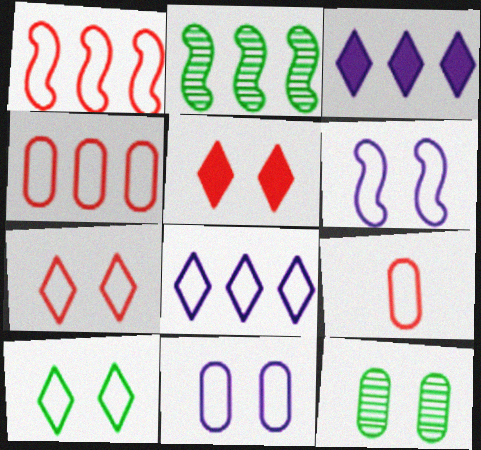[[1, 7, 9], 
[2, 3, 4], 
[5, 6, 12]]